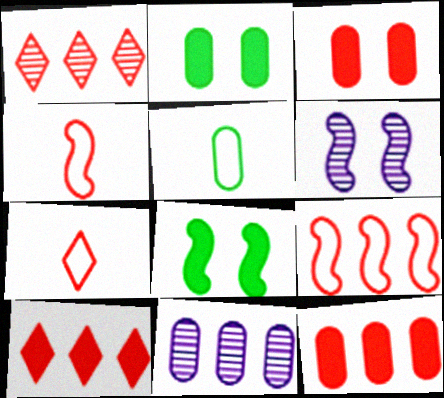[[1, 3, 4], 
[1, 9, 12], 
[3, 5, 11], 
[5, 6, 10], 
[7, 8, 11]]